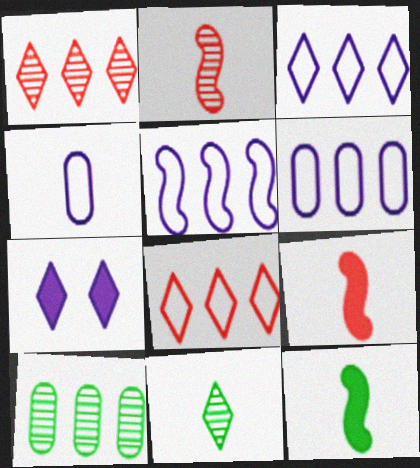[[3, 5, 6], 
[4, 9, 11], 
[7, 8, 11]]